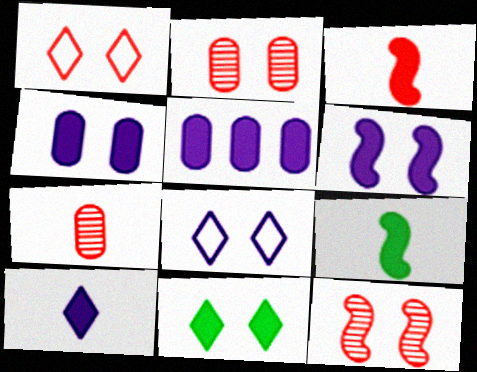[[3, 5, 11], 
[5, 6, 10]]